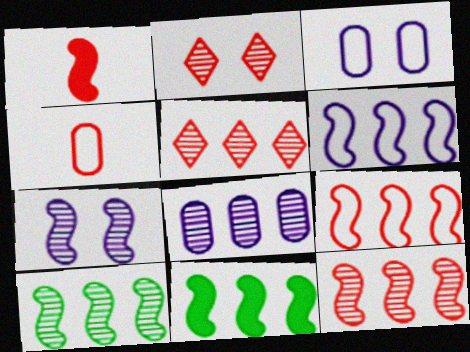[[5, 8, 10], 
[6, 11, 12]]